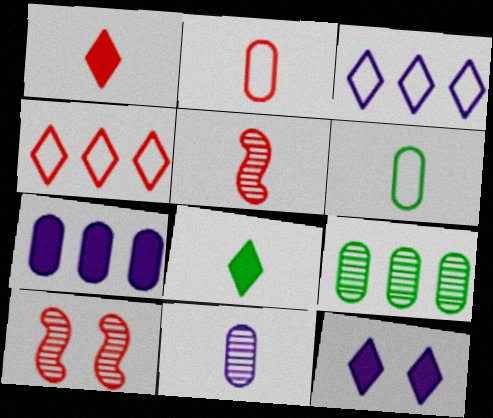[[1, 2, 5]]